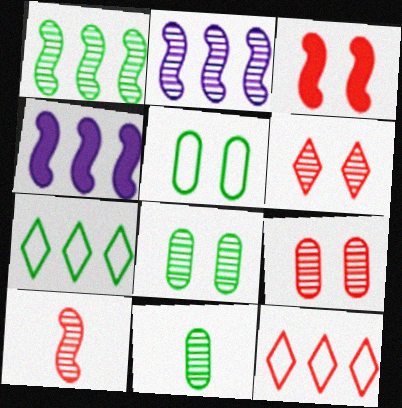[[2, 6, 11]]